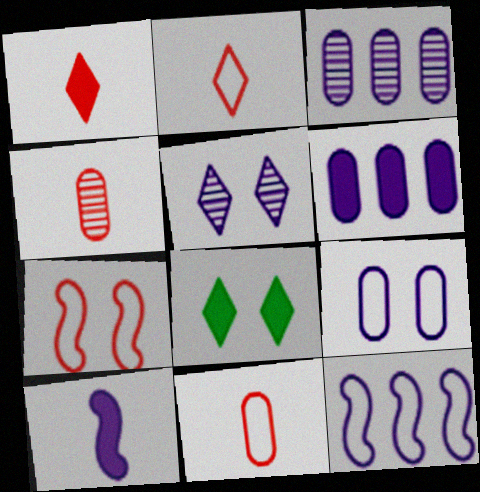[[4, 8, 12]]